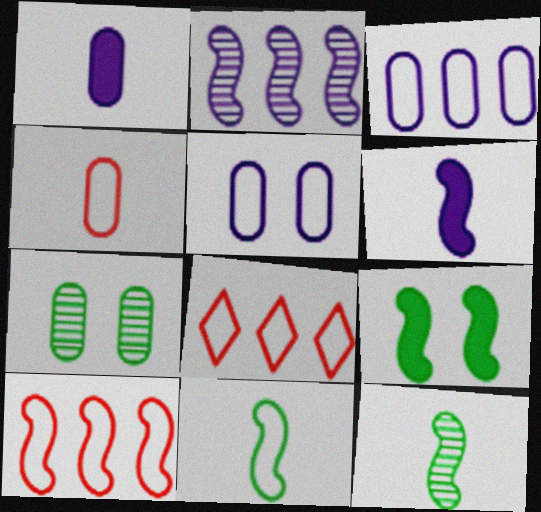[[5, 8, 11], 
[6, 7, 8]]